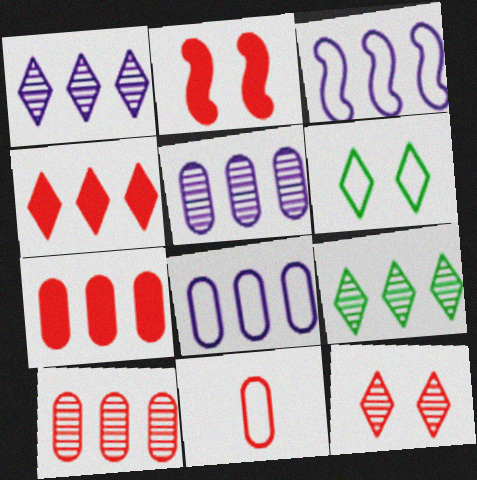[[3, 6, 11], 
[3, 7, 9]]